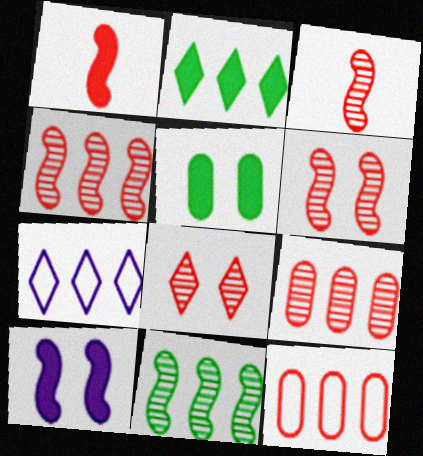[[1, 8, 12], 
[3, 4, 6], 
[3, 5, 7], 
[3, 8, 9]]